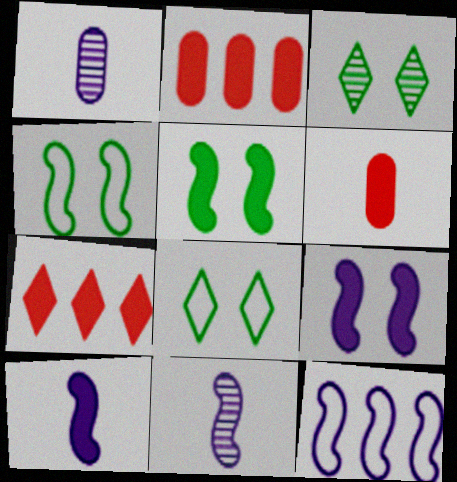[[1, 4, 7], 
[2, 8, 11], 
[3, 6, 12], 
[9, 11, 12]]